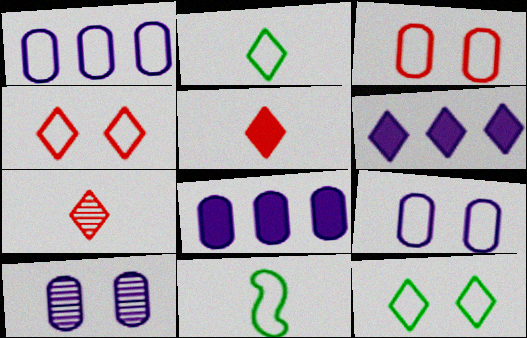[[1, 4, 11], 
[6, 7, 12]]